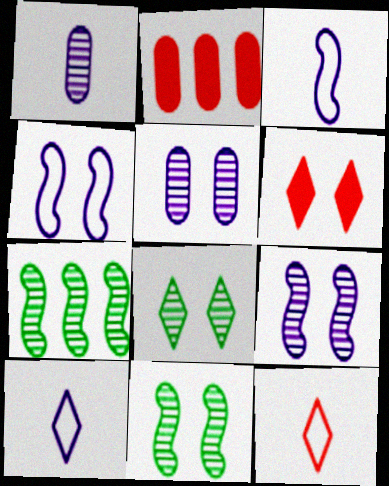[[2, 3, 8], 
[2, 10, 11]]